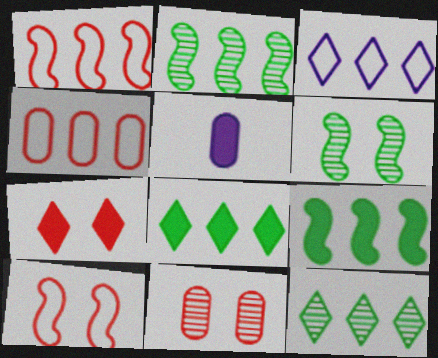[[5, 7, 9], 
[5, 10, 12], 
[7, 10, 11]]